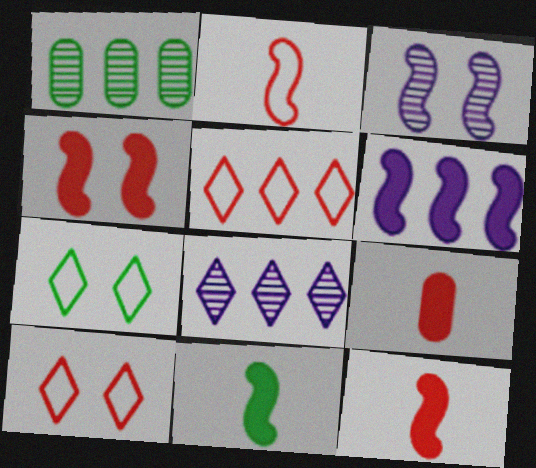[[1, 5, 6], 
[1, 7, 11], 
[4, 6, 11]]